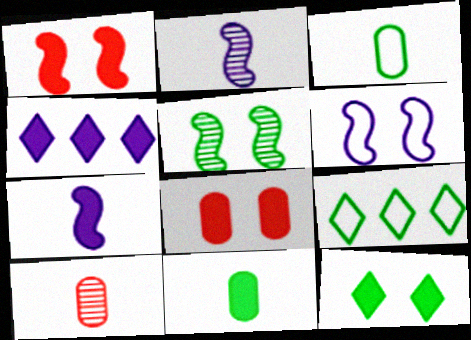[[1, 4, 11], 
[1, 5, 6], 
[2, 8, 9], 
[5, 9, 11]]